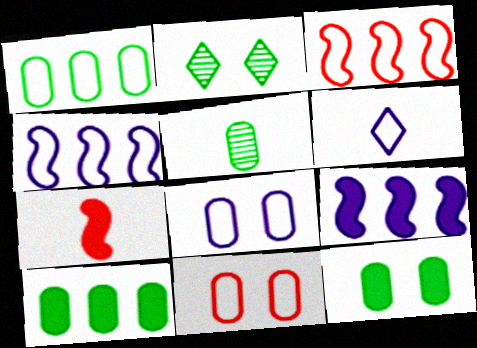[[1, 5, 12], 
[4, 6, 8], 
[5, 6, 7]]